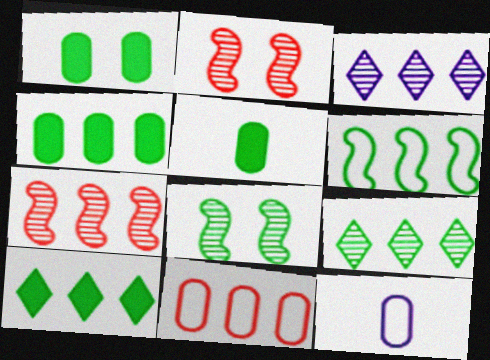[[1, 4, 5], 
[2, 10, 12], 
[4, 6, 9]]